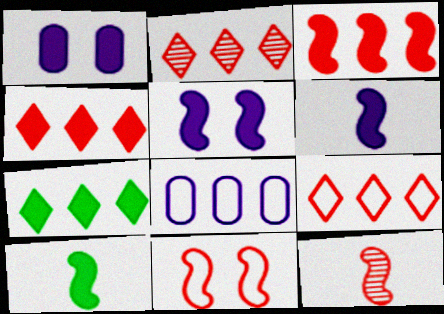[[1, 4, 10], 
[2, 4, 9], 
[3, 5, 10], 
[3, 11, 12]]